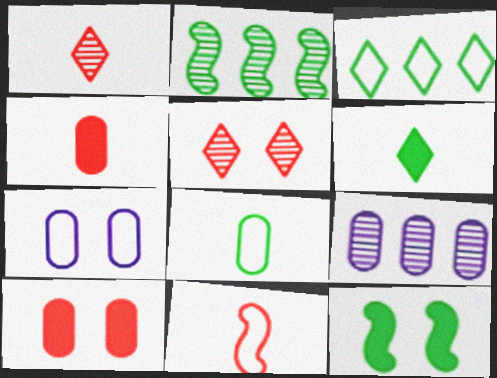[[1, 4, 11], 
[3, 7, 11], 
[5, 7, 12], 
[8, 9, 10]]